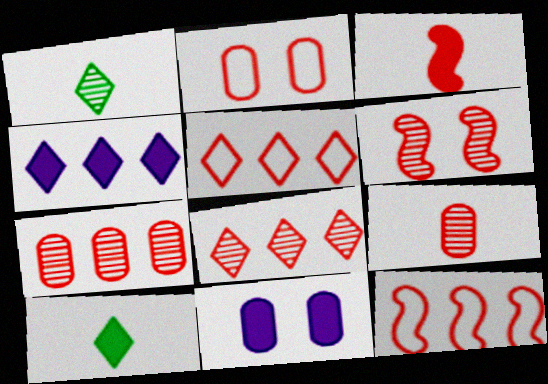[[1, 11, 12], 
[2, 3, 8], 
[3, 6, 12], 
[6, 8, 9]]